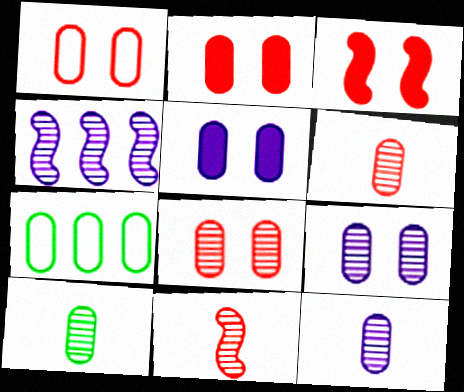[[1, 2, 8], 
[2, 7, 12], 
[5, 6, 7], 
[6, 10, 12]]